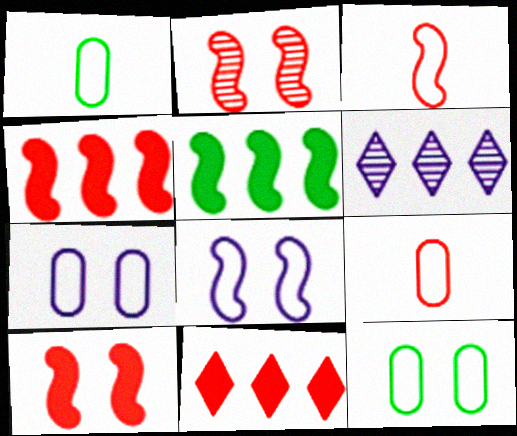[[1, 6, 10], 
[2, 3, 4], 
[2, 9, 11]]